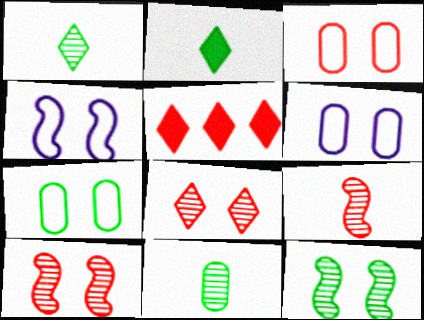[[3, 5, 9], 
[3, 6, 7], 
[4, 5, 11]]